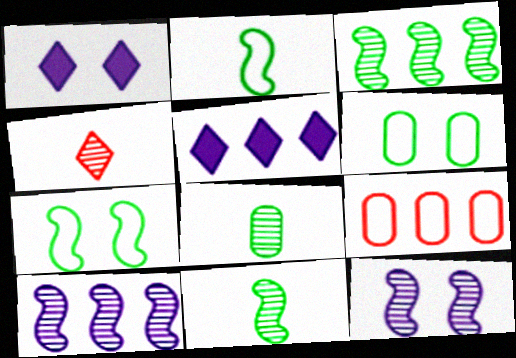[[1, 9, 11], 
[3, 5, 9]]